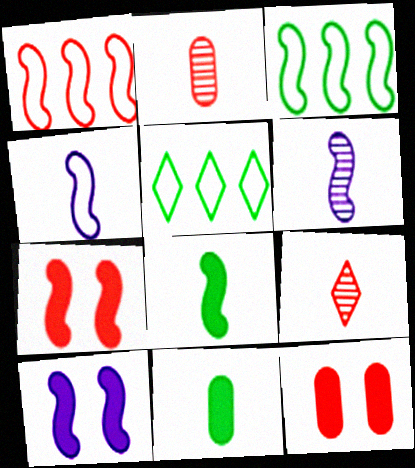[[1, 9, 12], 
[2, 5, 10], 
[3, 6, 7], 
[4, 9, 11], 
[5, 6, 12]]